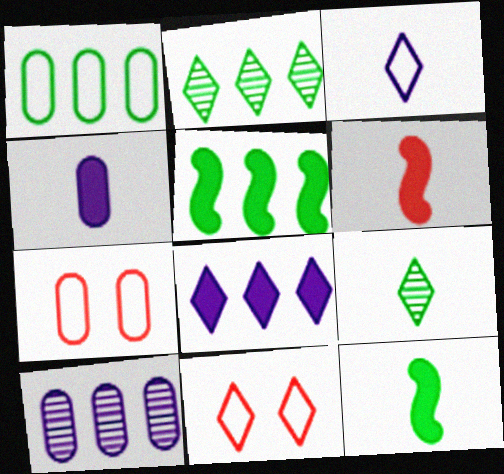[[1, 2, 5], 
[8, 9, 11], 
[10, 11, 12]]